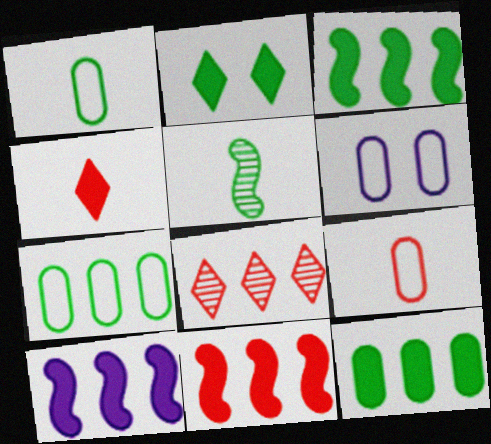[[2, 5, 7], 
[3, 10, 11], 
[6, 7, 9], 
[7, 8, 10]]